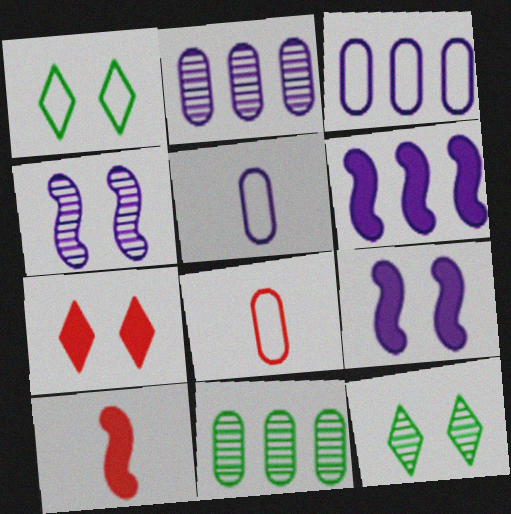[[1, 2, 10], 
[3, 10, 12], 
[6, 8, 12]]